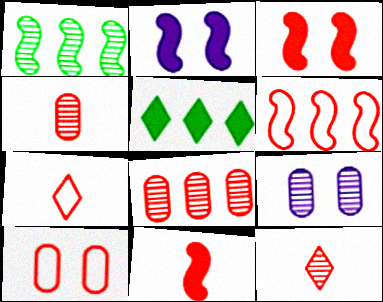[[1, 9, 12], 
[3, 7, 8], 
[4, 7, 11], 
[6, 7, 10]]